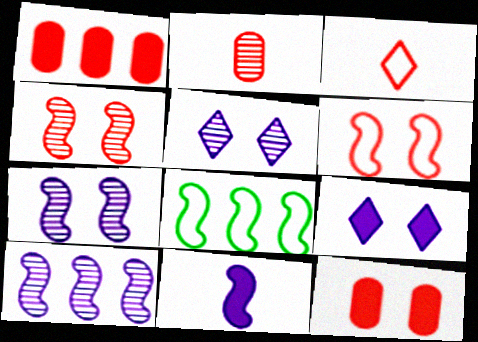[[1, 3, 4], 
[2, 8, 9], 
[4, 8, 11]]